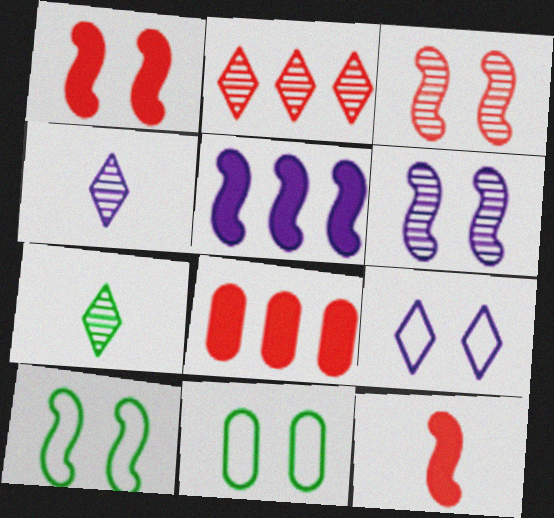[[1, 6, 10], 
[4, 8, 10]]